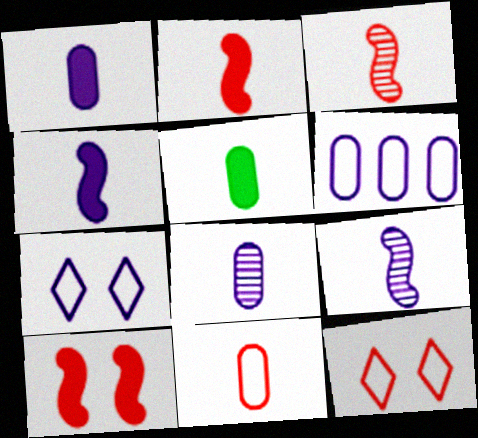[[5, 8, 11]]